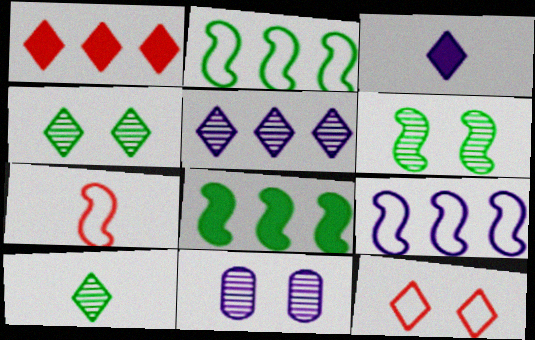[[3, 9, 11]]